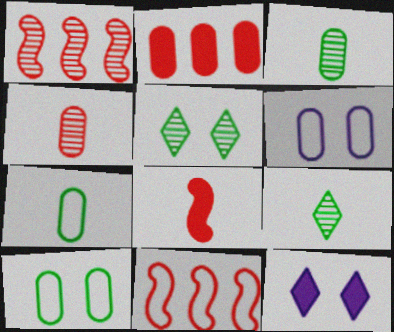[[1, 7, 12], 
[2, 3, 6], 
[3, 11, 12]]